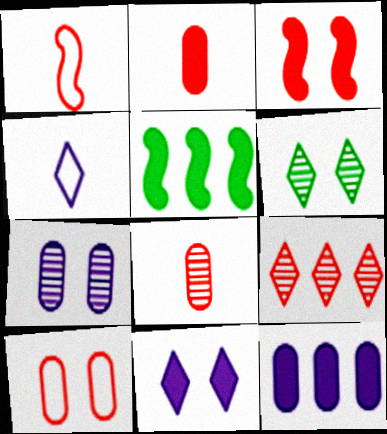[[1, 6, 12], 
[2, 5, 11]]